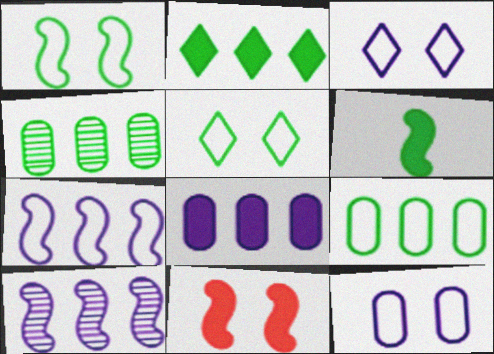[[4, 5, 6]]